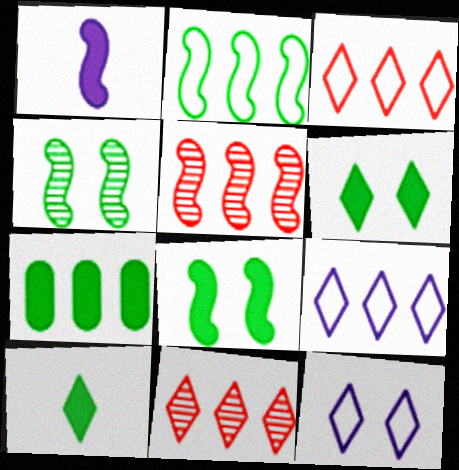[[5, 7, 9], 
[7, 8, 10], 
[10, 11, 12]]